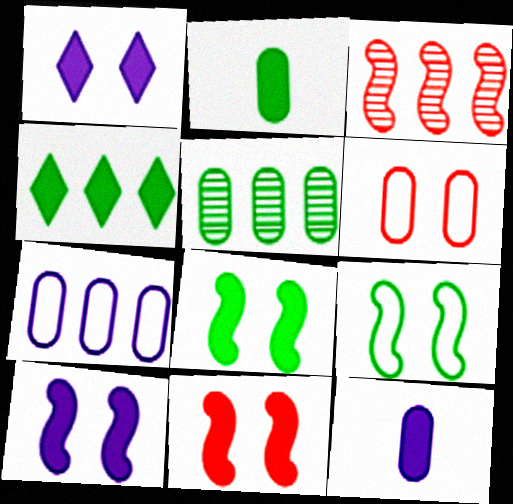[[2, 4, 8], 
[3, 4, 7], 
[4, 11, 12], 
[5, 6, 12], 
[8, 10, 11]]